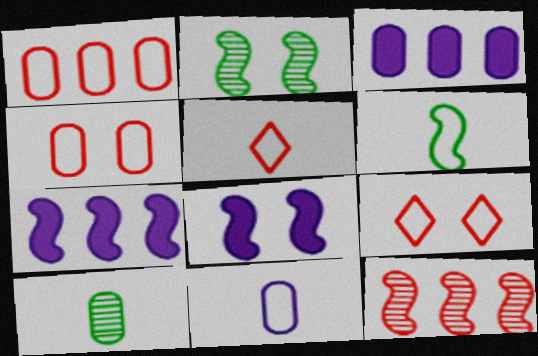[[2, 3, 5], 
[3, 4, 10], 
[5, 6, 11], 
[6, 8, 12], 
[7, 9, 10]]